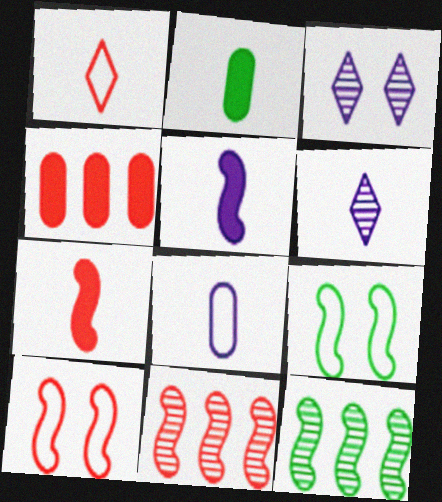[[4, 6, 9], 
[5, 6, 8], 
[5, 9, 11], 
[5, 10, 12], 
[7, 10, 11]]